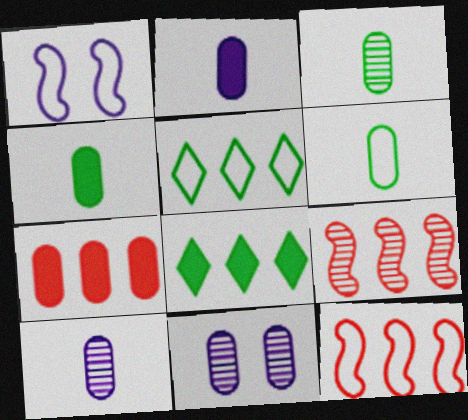[[3, 4, 6], 
[6, 7, 11]]